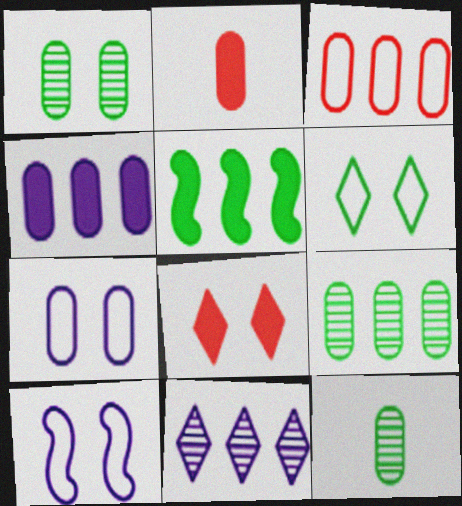[[1, 8, 10], 
[1, 9, 12], 
[2, 7, 9], 
[3, 4, 9], 
[3, 5, 11], 
[5, 6, 12]]